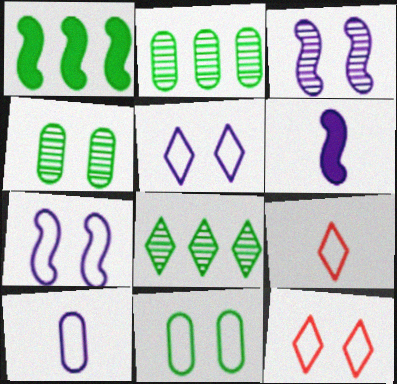[[2, 6, 12], 
[7, 11, 12]]